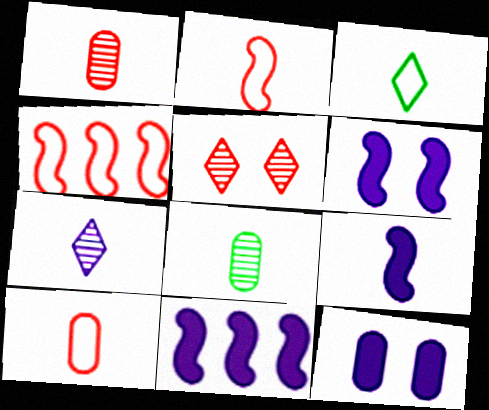[[1, 3, 9], 
[6, 9, 11]]